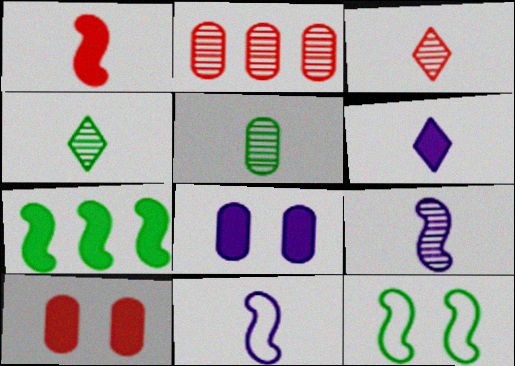[[2, 6, 12], 
[3, 5, 9], 
[6, 7, 10]]